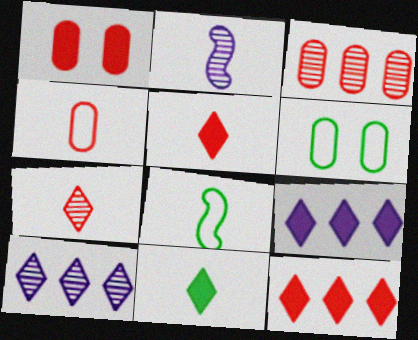[[1, 3, 4], 
[1, 8, 10], 
[2, 4, 11], 
[2, 6, 12]]